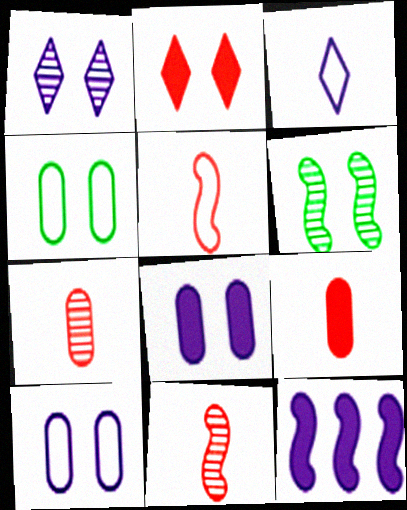[[2, 6, 10], 
[5, 6, 12]]